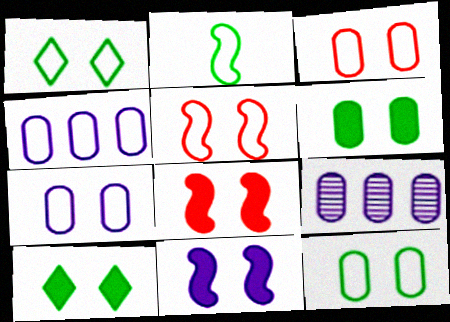[[1, 5, 7], 
[3, 7, 12]]